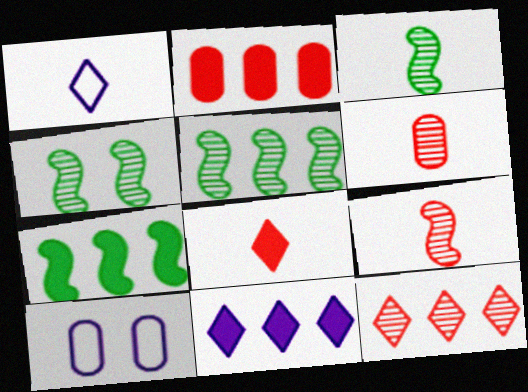[[1, 2, 4], 
[2, 7, 11], 
[3, 4, 5], 
[5, 8, 10]]